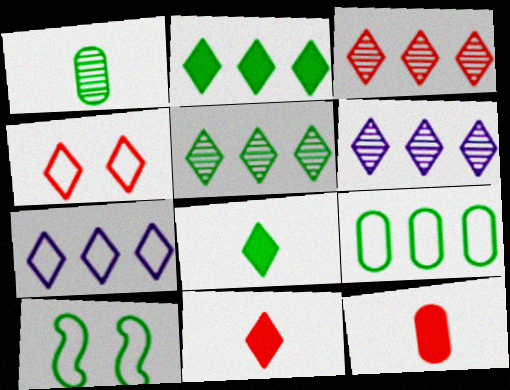[[1, 2, 10], 
[2, 3, 7], 
[3, 4, 11], 
[3, 5, 6], 
[4, 6, 8], 
[6, 10, 12]]